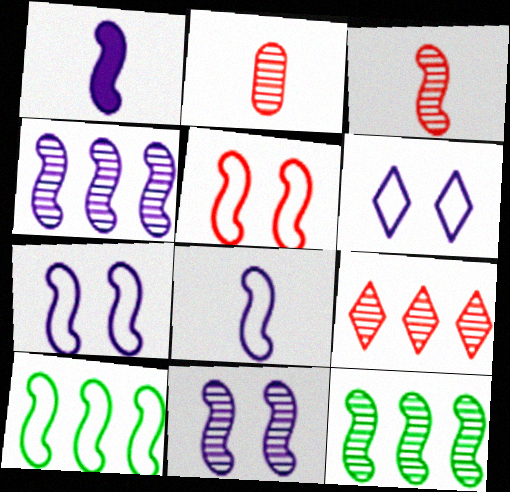[[1, 4, 7], 
[1, 5, 12], 
[3, 11, 12], 
[5, 8, 10]]